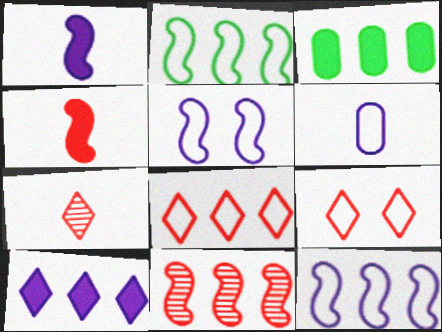[[2, 6, 9], 
[3, 5, 7]]